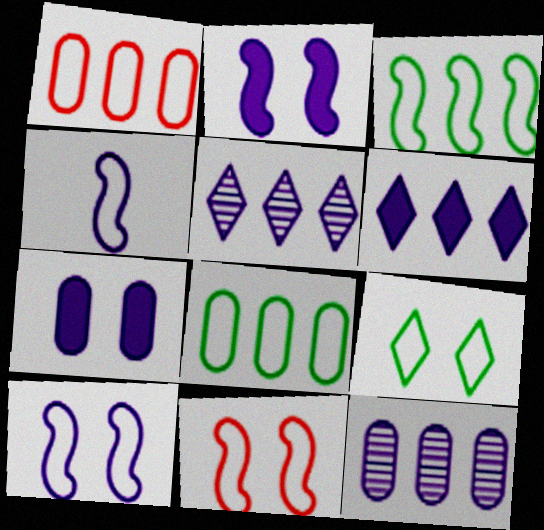[[1, 4, 9], 
[3, 4, 11], 
[4, 5, 7]]